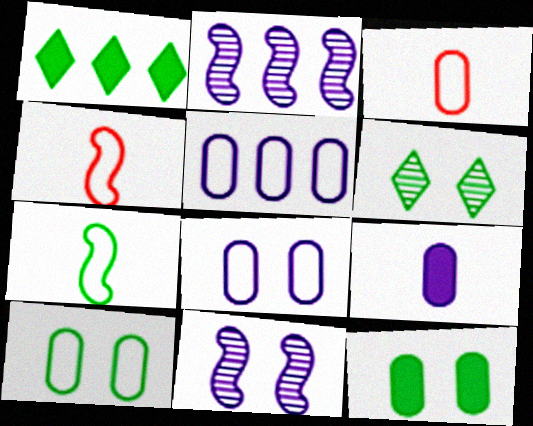[[1, 3, 11], 
[3, 5, 10]]